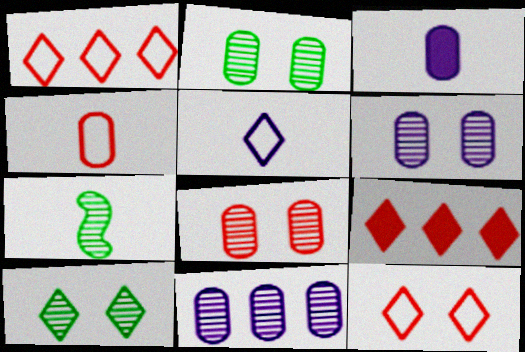[[2, 6, 8], 
[5, 9, 10]]